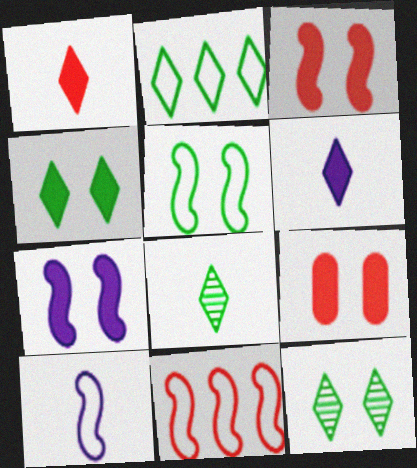[[2, 4, 8], 
[4, 7, 9], 
[5, 10, 11]]